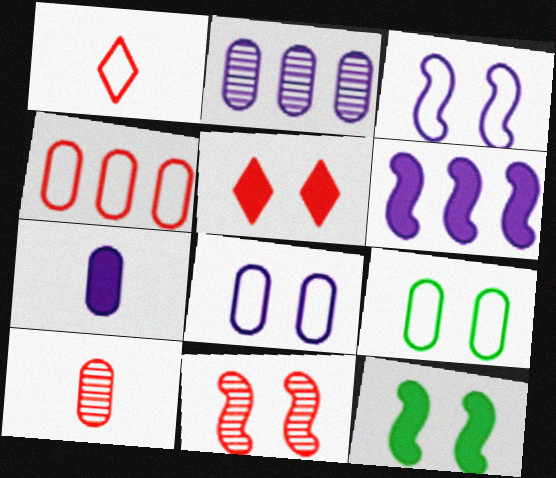[[1, 2, 12], 
[2, 7, 8], 
[3, 11, 12]]